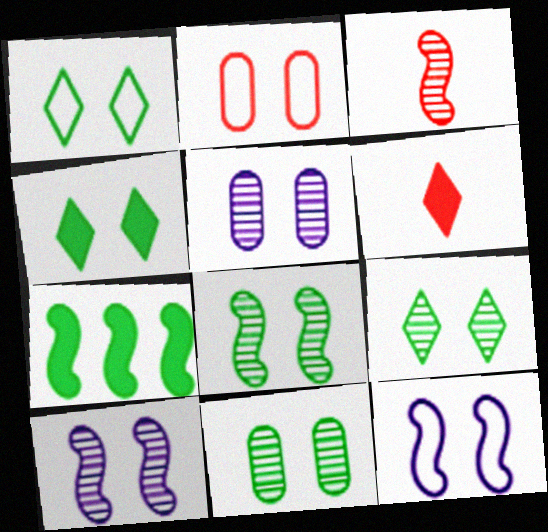[[1, 2, 12], 
[1, 4, 9], 
[2, 4, 10], 
[3, 7, 12], 
[8, 9, 11]]